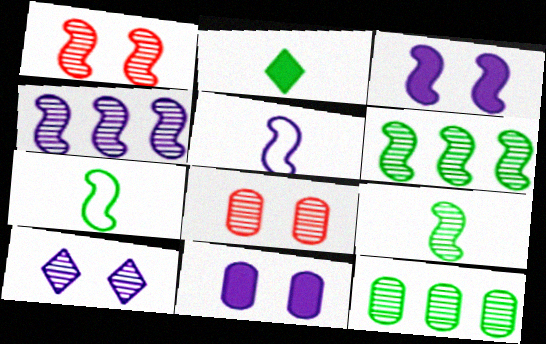[[1, 4, 9], 
[3, 4, 5]]